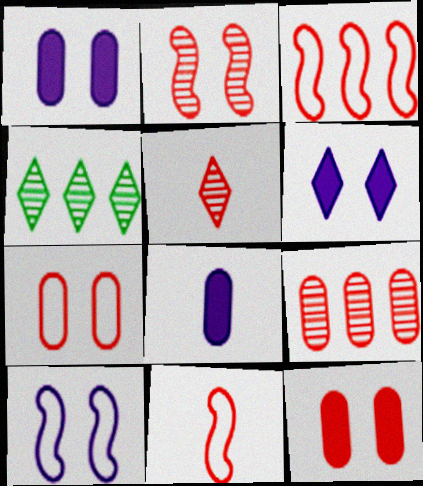[[1, 4, 11], 
[2, 5, 9], 
[3, 5, 12]]